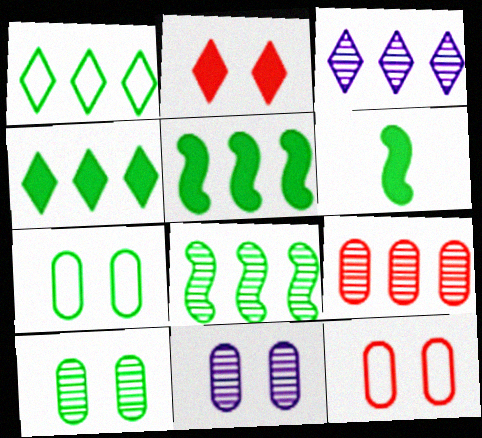[[1, 6, 10], 
[3, 6, 12], 
[3, 8, 9]]